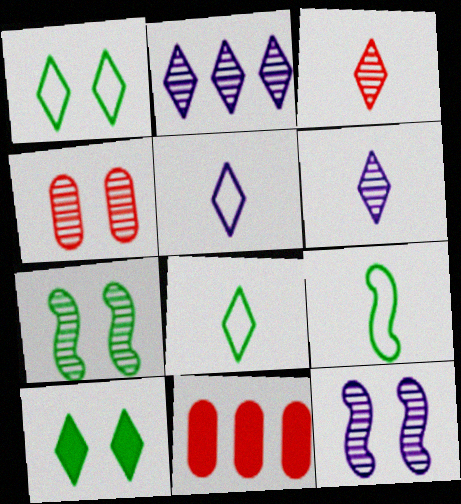[[5, 7, 11], 
[8, 11, 12]]